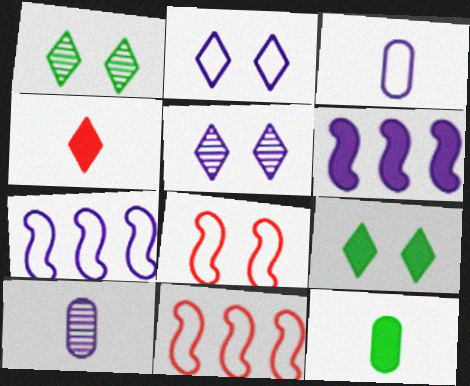[[2, 3, 7], 
[2, 6, 10], 
[3, 5, 6], 
[5, 11, 12], 
[9, 10, 11]]